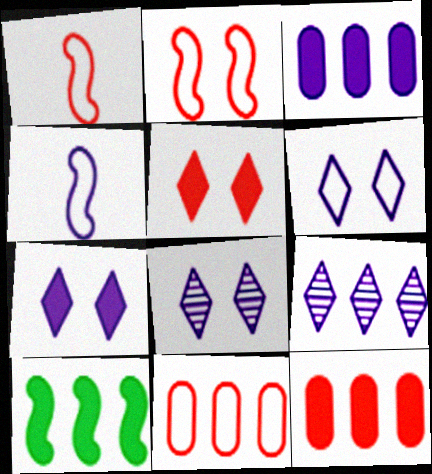[[3, 4, 8], 
[6, 7, 8], 
[9, 10, 11]]